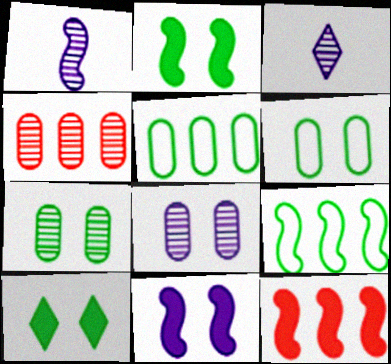[[3, 6, 12]]